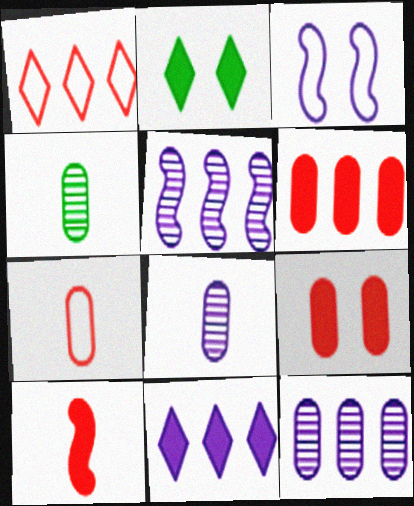[[2, 5, 7], 
[3, 8, 11]]